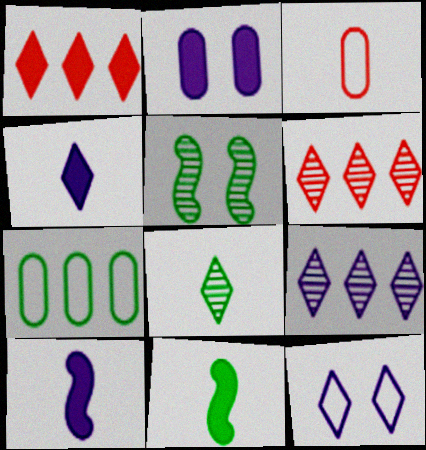[[1, 2, 11], 
[1, 8, 12], 
[3, 8, 10], 
[4, 9, 12]]